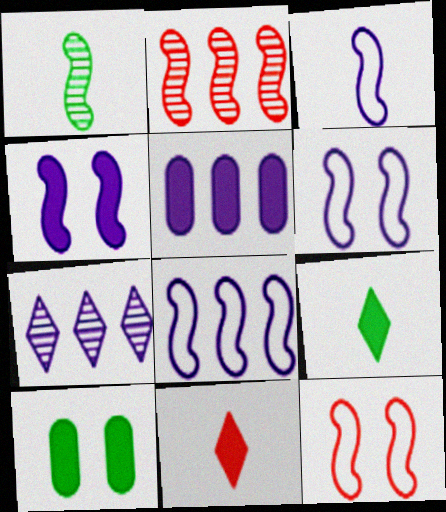[[3, 6, 8], 
[5, 7, 8]]